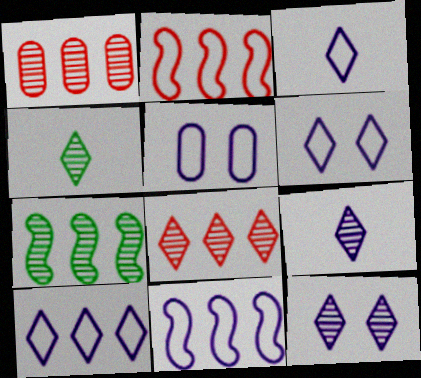[[3, 5, 11], 
[3, 6, 10], 
[4, 8, 12]]